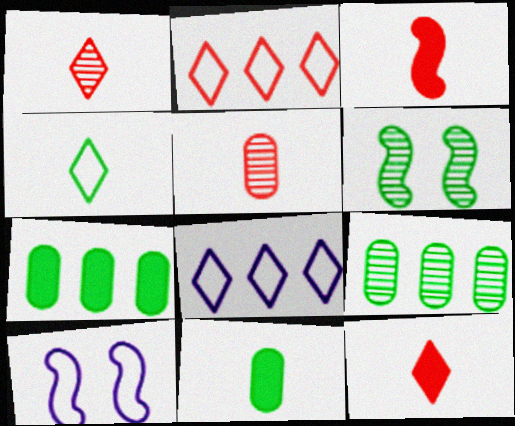[[1, 7, 10], 
[4, 6, 7], 
[9, 10, 12]]